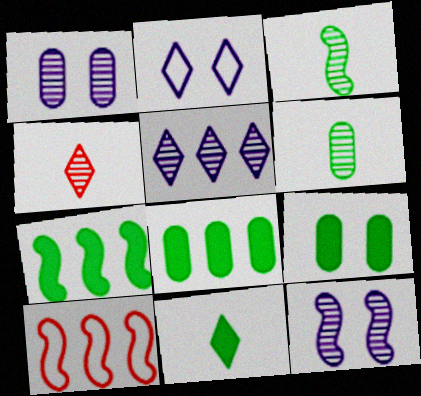[[1, 10, 11], 
[5, 8, 10], 
[7, 9, 11]]